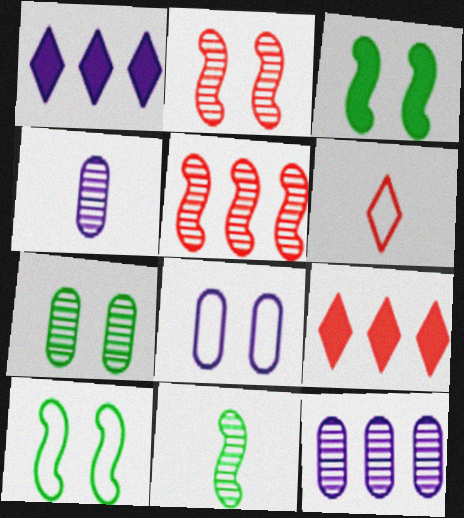[[3, 6, 12], 
[4, 9, 10], 
[8, 9, 11]]